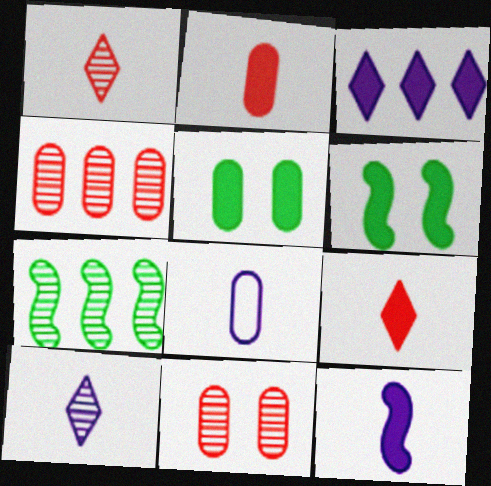[[2, 3, 6], 
[4, 5, 8], 
[7, 10, 11], 
[8, 10, 12]]